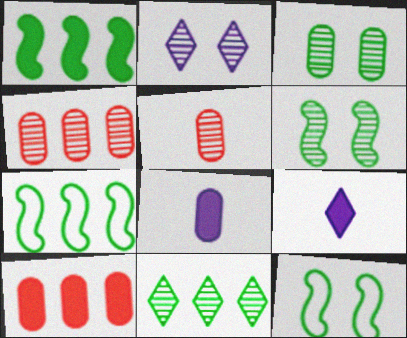[[4, 9, 12]]